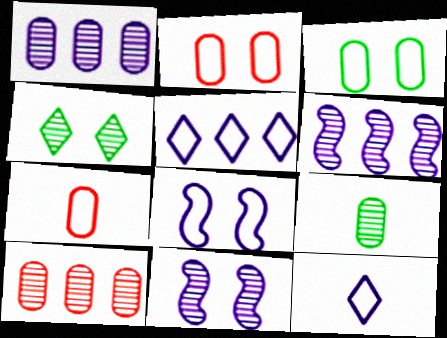[]